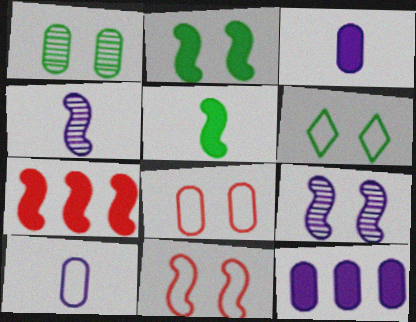[[1, 2, 6], 
[2, 9, 11]]